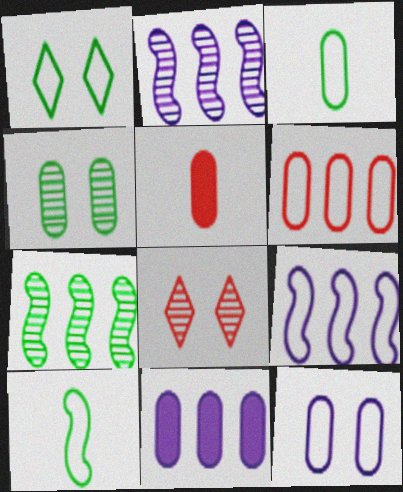[[1, 2, 5], 
[3, 6, 12], 
[8, 10, 11]]